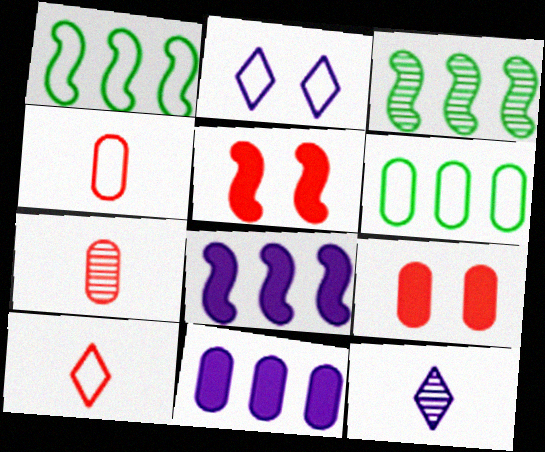[[1, 2, 4], 
[1, 9, 12], 
[5, 6, 12]]